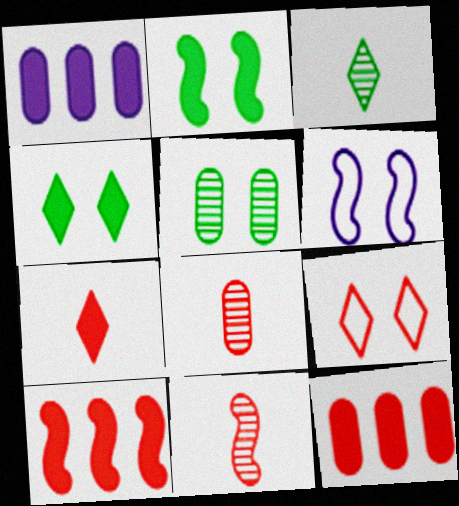[[1, 2, 7], 
[3, 6, 12], 
[8, 9, 10], 
[9, 11, 12]]